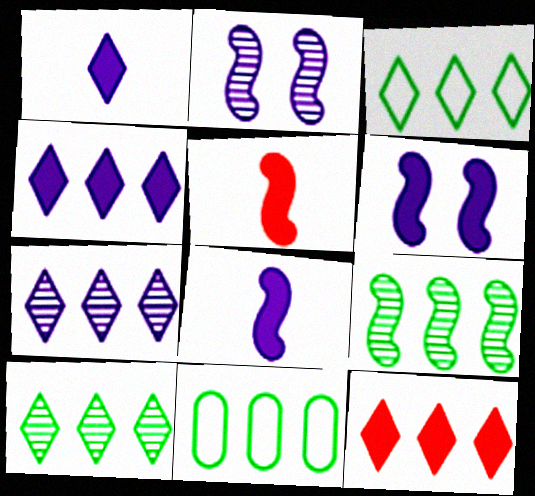[[3, 7, 12]]